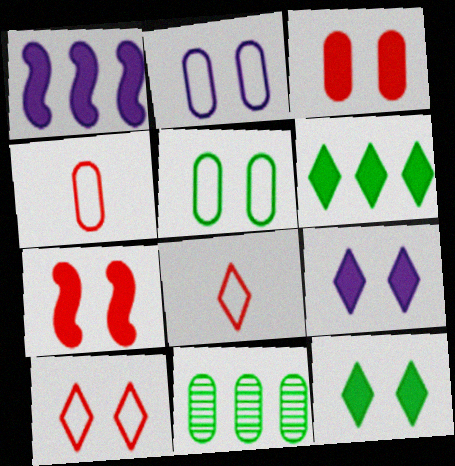[]